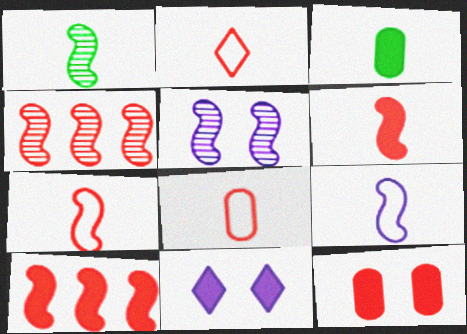[[1, 4, 5], 
[1, 6, 9], 
[2, 4, 12], 
[2, 7, 8], 
[3, 10, 11]]